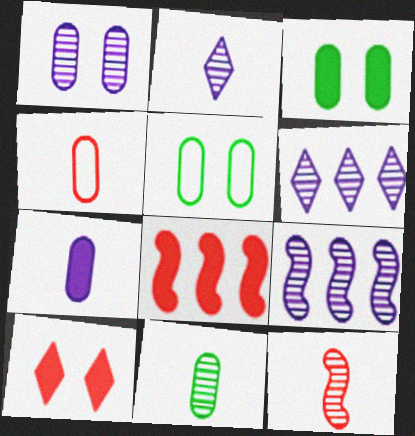[[1, 2, 9], 
[2, 5, 8], 
[2, 11, 12], 
[4, 7, 11]]